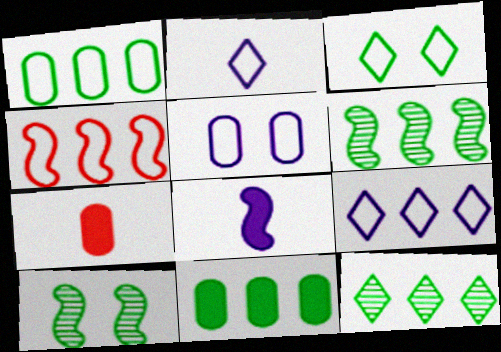[[1, 4, 9], 
[4, 8, 10], 
[7, 9, 10]]